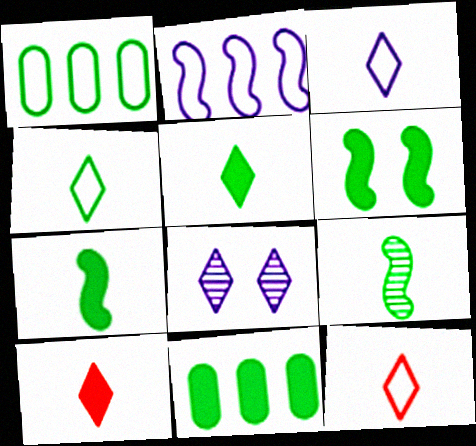[[3, 4, 12], 
[5, 6, 11]]